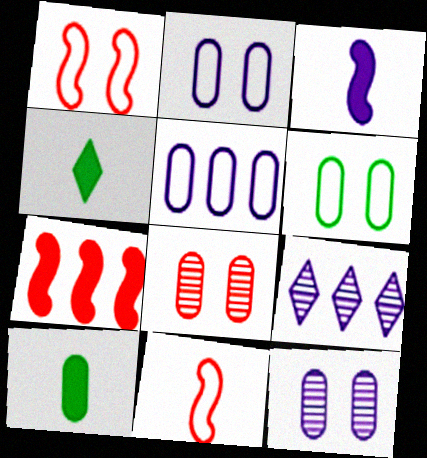[[1, 9, 10], 
[2, 3, 9], 
[5, 8, 10]]